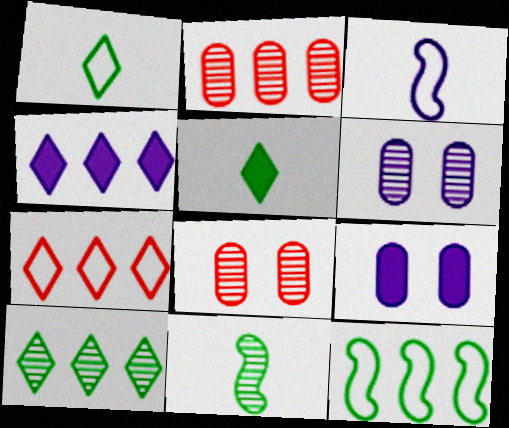[[2, 4, 12], 
[3, 4, 6], 
[4, 7, 10], 
[7, 9, 11]]